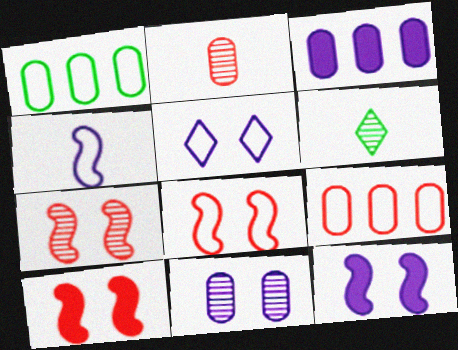[[3, 6, 8], 
[5, 11, 12], 
[6, 9, 12], 
[7, 8, 10]]